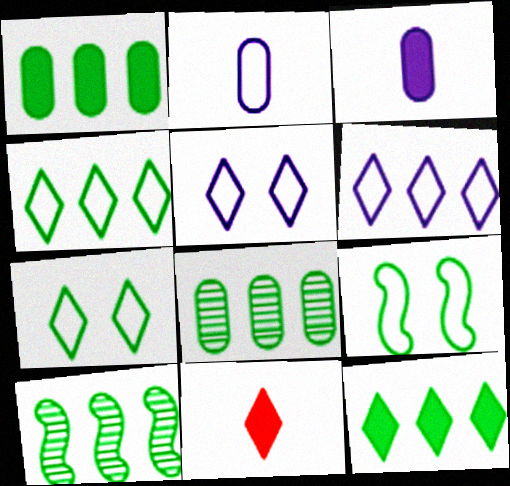[[1, 4, 10]]